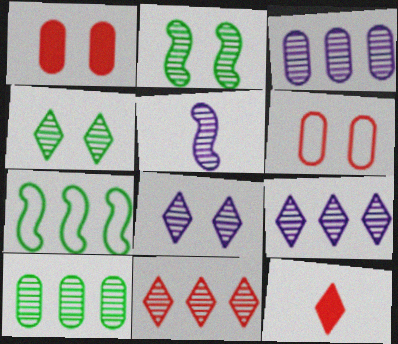[[3, 5, 8]]